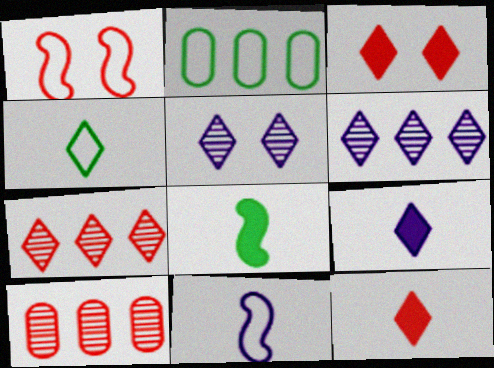[[1, 10, 12], 
[3, 4, 6]]